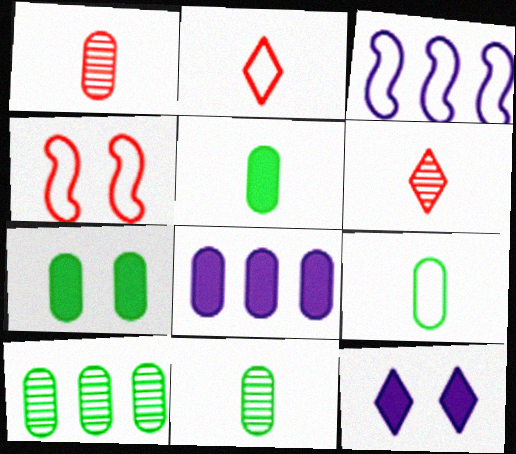[[3, 6, 7], 
[5, 9, 11], 
[7, 9, 10]]